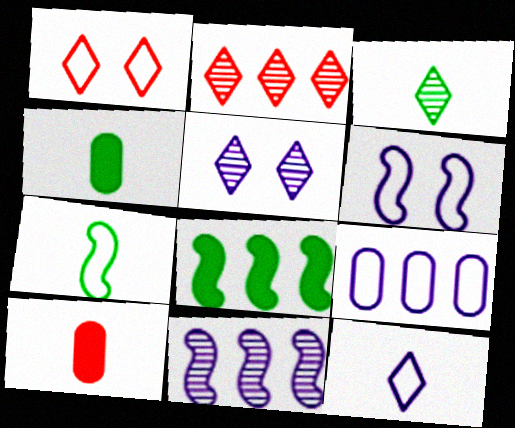[[1, 4, 11], 
[1, 7, 9], 
[2, 3, 5], 
[2, 4, 6], 
[2, 8, 9], 
[3, 4, 7], 
[6, 9, 12]]